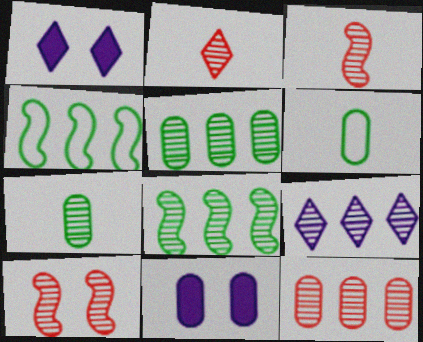[[2, 4, 11], 
[2, 10, 12], 
[6, 11, 12], 
[7, 9, 10], 
[8, 9, 12]]